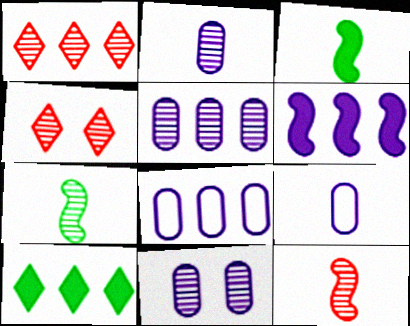[[1, 7, 11], 
[2, 5, 11], 
[3, 4, 8], 
[4, 5, 7]]